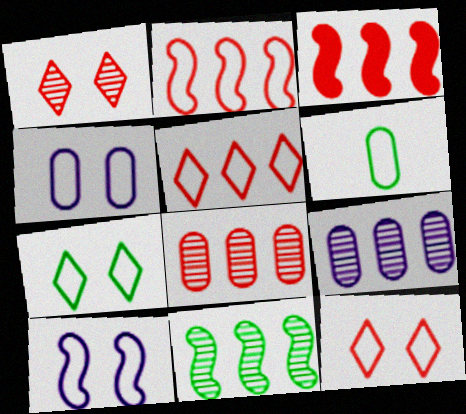[[3, 5, 8], 
[5, 6, 10]]